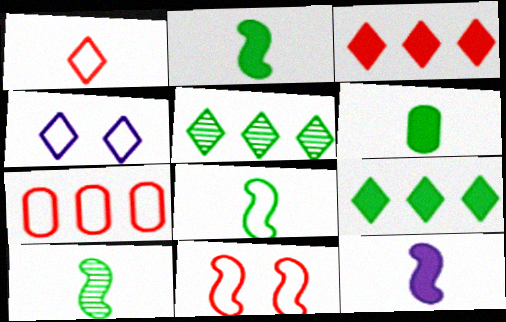[[1, 7, 11], 
[2, 8, 10], 
[4, 7, 8]]